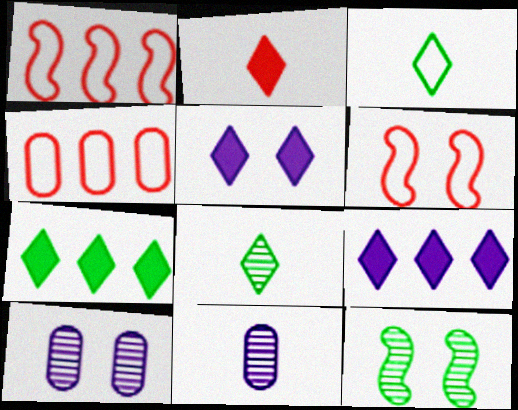[[2, 5, 7], 
[6, 7, 11]]